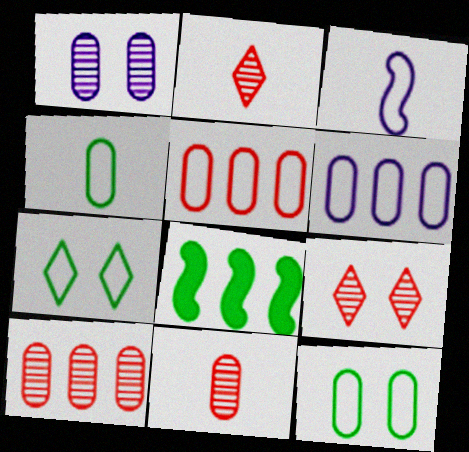[[3, 5, 7]]